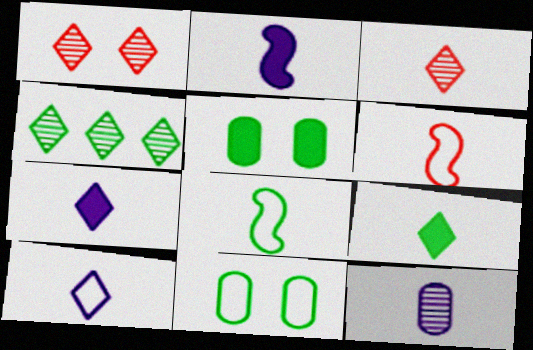[[2, 10, 12], 
[3, 9, 10], 
[4, 5, 8], 
[6, 9, 12]]